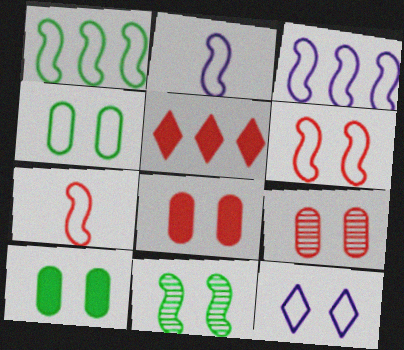[[1, 2, 6], 
[4, 6, 12], 
[5, 7, 9], 
[8, 11, 12]]